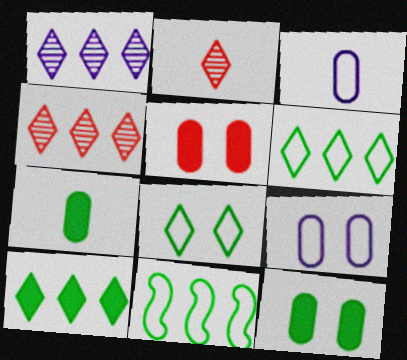[]